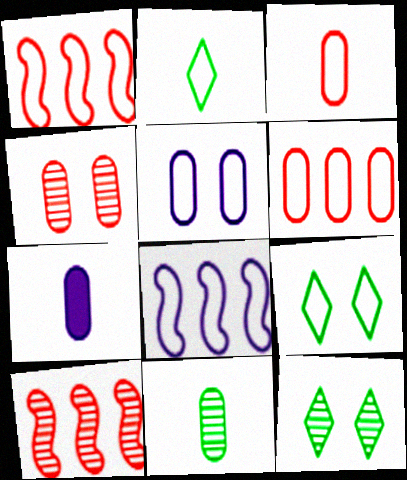[[1, 2, 5], 
[1, 7, 12], 
[3, 7, 11], 
[3, 8, 9], 
[7, 9, 10]]